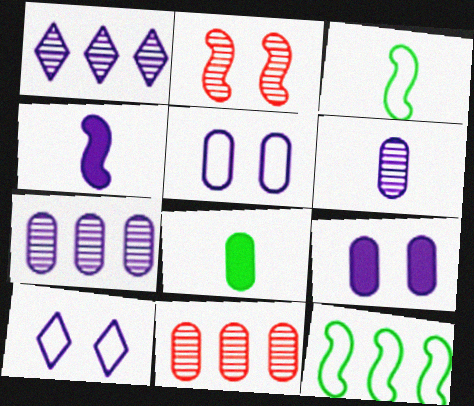[[1, 4, 5], 
[2, 4, 12], 
[4, 7, 10], 
[5, 8, 11]]